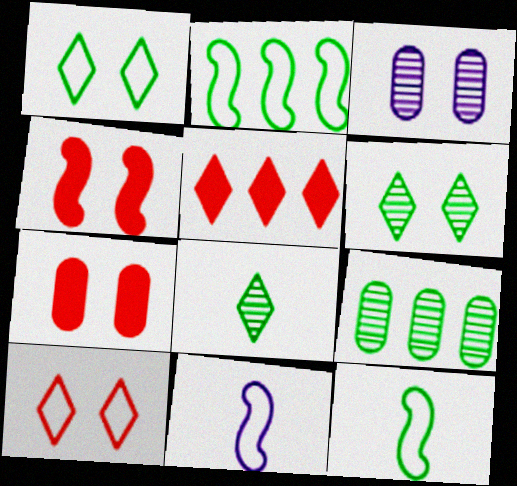[[1, 3, 4], 
[3, 5, 12]]